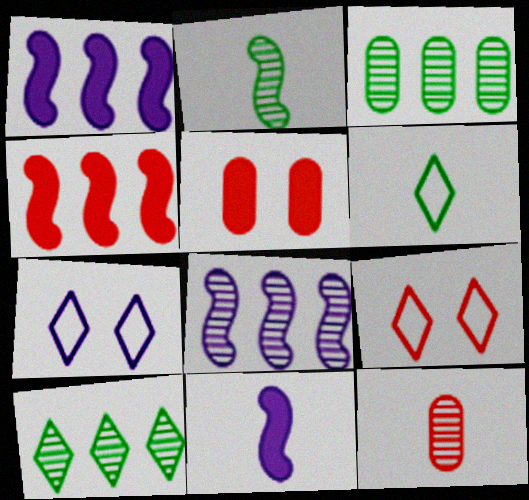[[3, 9, 11], 
[4, 9, 12], 
[5, 6, 8], 
[6, 11, 12]]